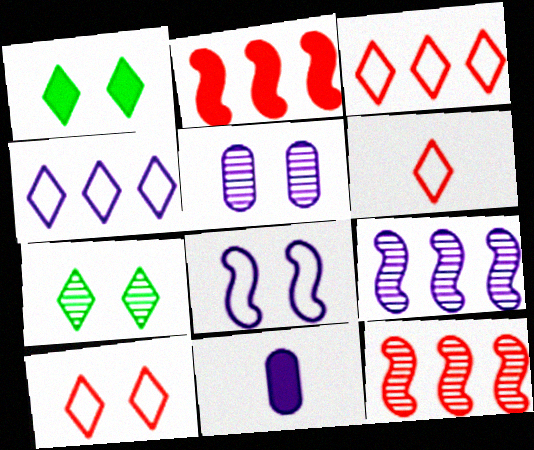[[1, 2, 11], 
[3, 6, 10]]